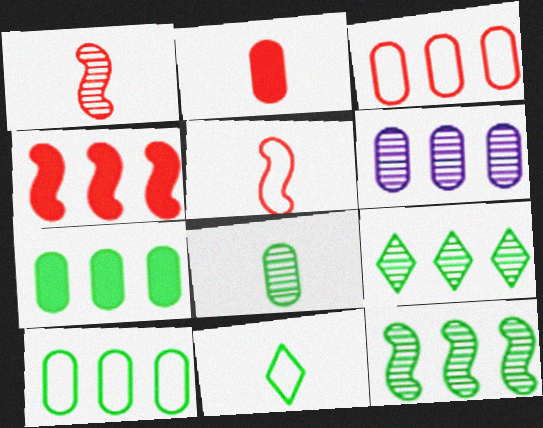[[3, 6, 7]]